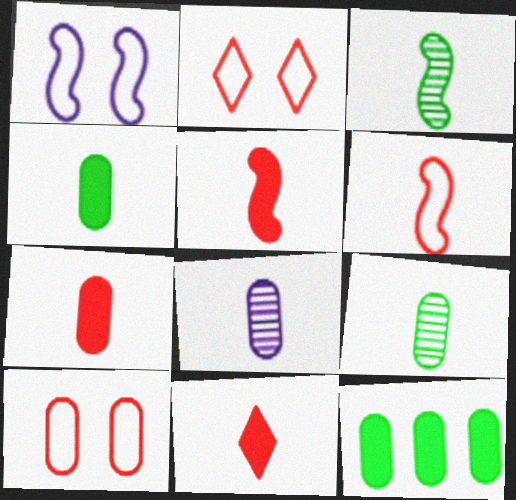[[5, 7, 11], 
[8, 10, 12]]